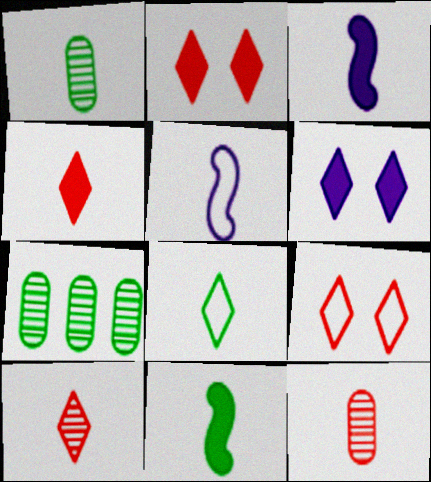[[1, 4, 5], 
[1, 8, 11], 
[2, 5, 7], 
[3, 7, 9], 
[3, 8, 12]]